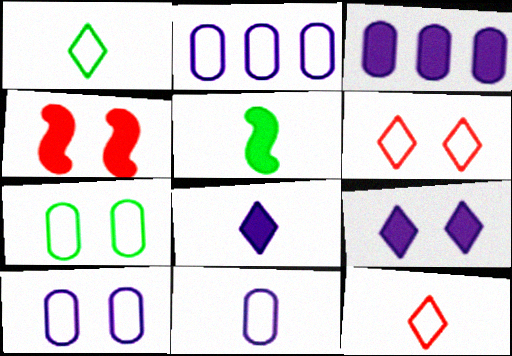[[2, 10, 11]]